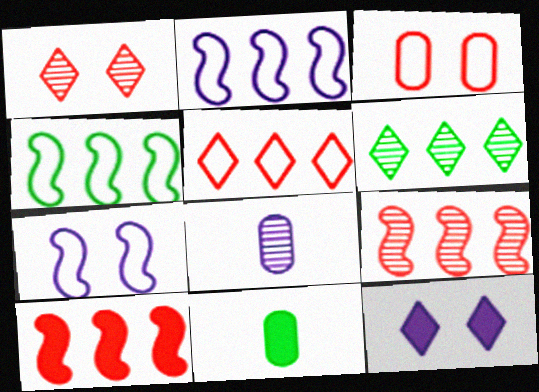[[1, 2, 11], 
[2, 8, 12], 
[10, 11, 12]]